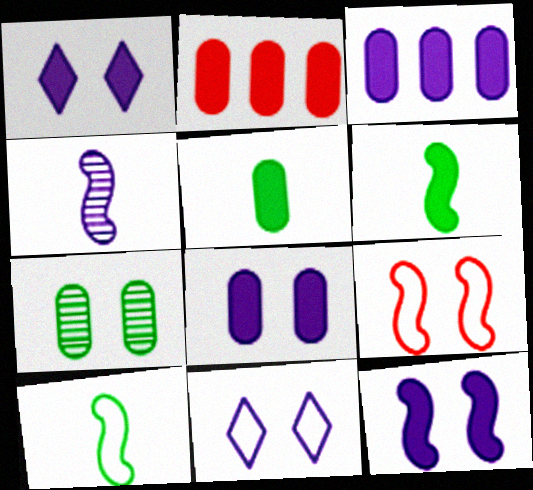[[1, 2, 6], 
[1, 7, 9], 
[1, 8, 12], 
[2, 5, 8], 
[3, 4, 11]]